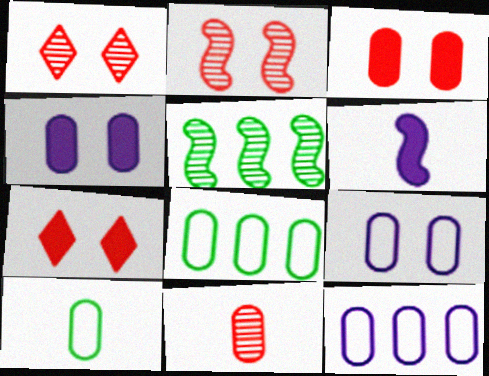[[1, 6, 8], 
[4, 8, 11]]